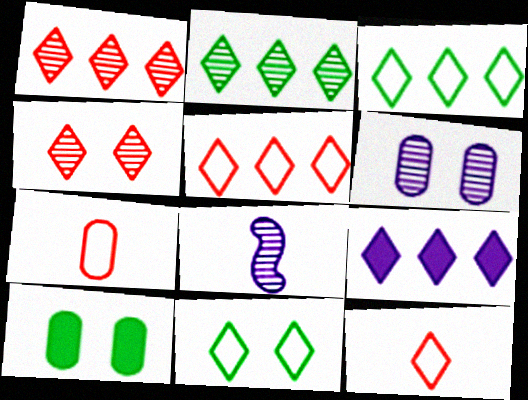[[1, 3, 9], 
[2, 5, 9], 
[5, 8, 10]]